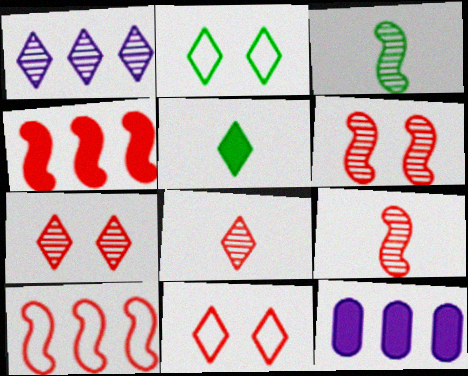[[1, 5, 11], 
[2, 9, 12], 
[3, 11, 12]]